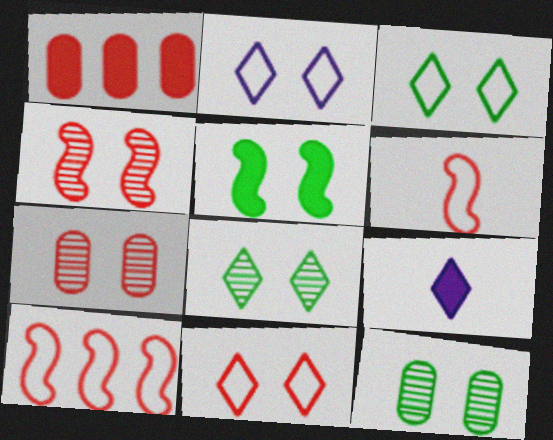[[1, 5, 9], 
[2, 3, 11], 
[2, 5, 7], 
[3, 5, 12], 
[9, 10, 12]]